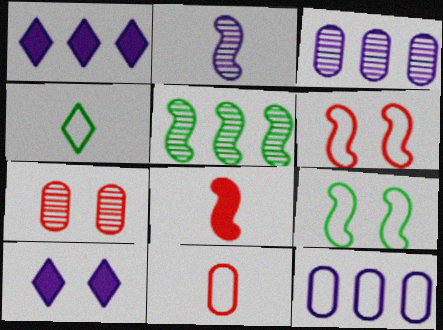[[2, 10, 12], 
[4, 6, 12], 
[5, 10, 11], 
[7, 9, 10]]